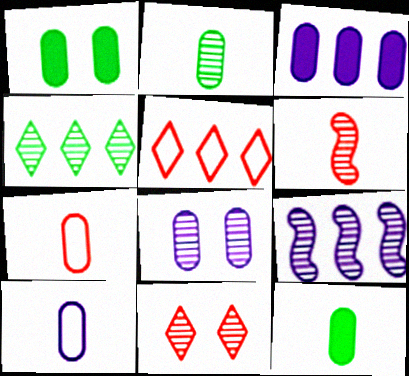[[2, 9, 11], 
[3, 8, 10], 
[4, 6, 8]]